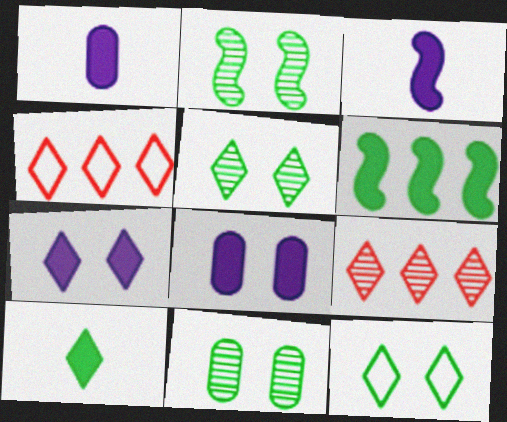[[1, 2, 4], 
[2, 5, 11], 
[3, 4, 11]]